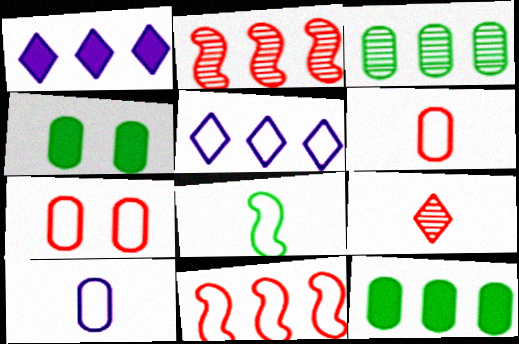[[1, 3, 11], 
[2, 5, 12], 
[5, 7, 8]]